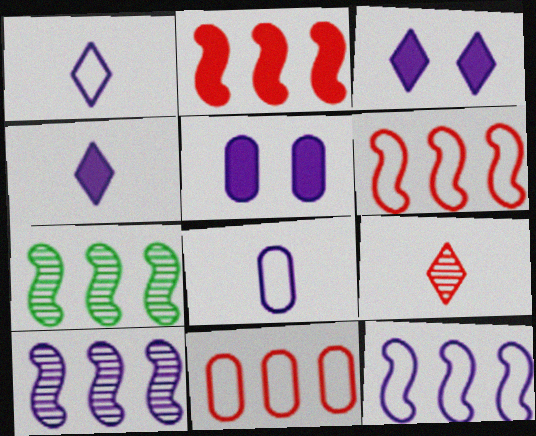[[1, 5, 10], 
[2, 7, 12], 
[3, 8, 10]]